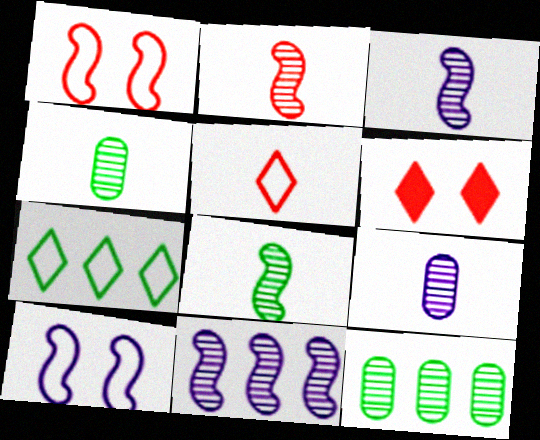[[2, 3, 8]]